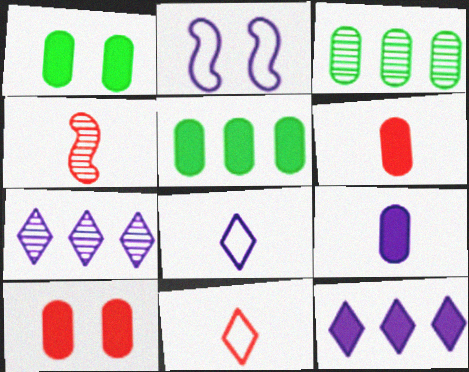[[2, 7, 9], 
[4, 6, 11], 
[5, 9, 10]]